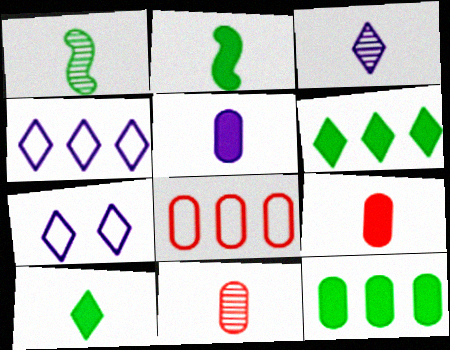[[1, 3, 11]]